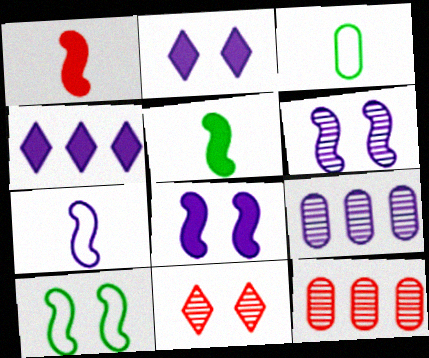[[2, 7, 9]]